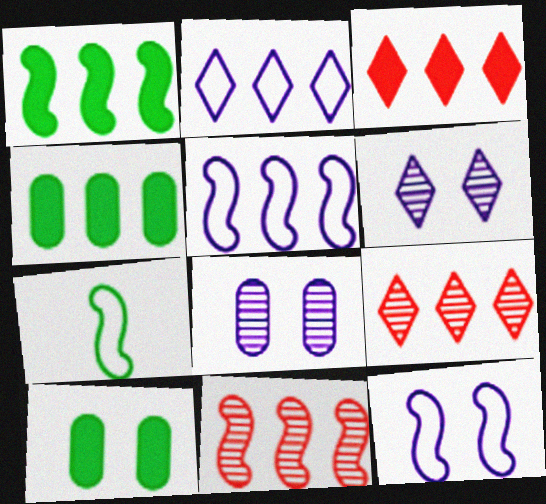[[1, 5, 11], 
[2, 4, 11], 
[3, 7, 8], 
[4, 5, 9]]